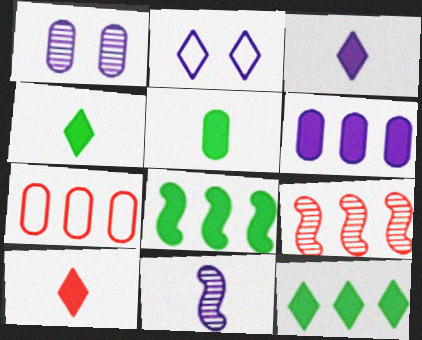[[1, 5, 7], 
[2, 5, 9], 
[2, 6, 11], 
[3, 4, 10]]